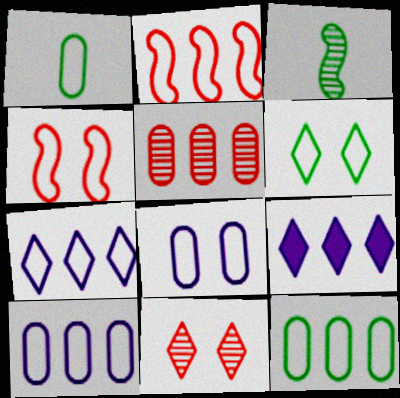[[1, 4, 7], 
[2, 7, 12], 
[4, 6, 8]]